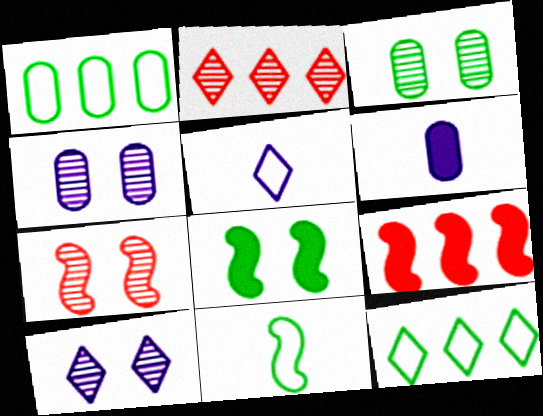[[3, 5, 9], 
[3, 7, 10], 
[6, 7, 12]]